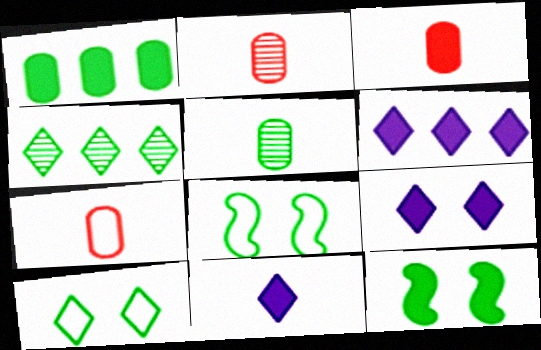[[2, 3, 7], 
[2, 6, 8], 
[3, 6, 12], 
[6, 9, 11]]